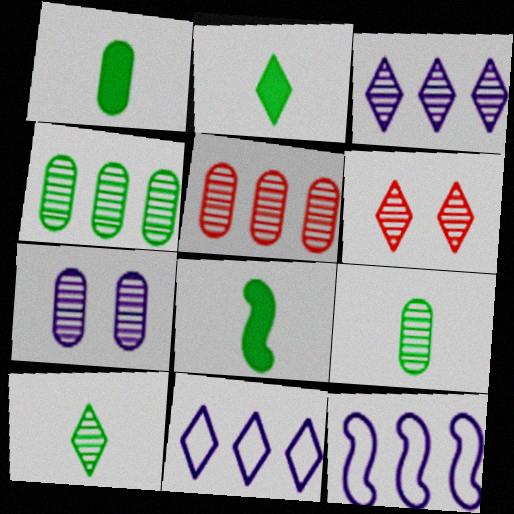[[1, 2, 8], 
[1, 6, 12], 
[2, 6, 11], 
[3, 6, 10], 
[5, 7, 9]]